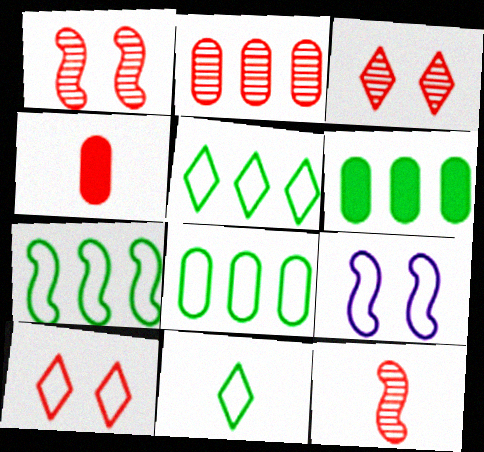[[2, 3, 12], 
[5, 7, 8]]